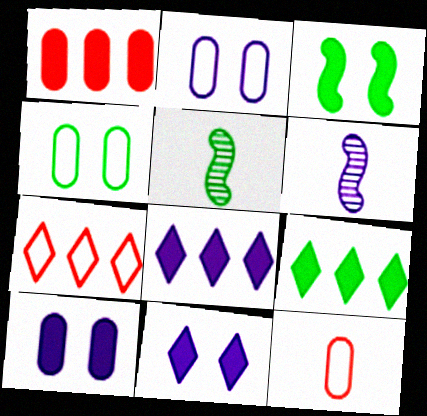[[2, 6, 8], 
[4, 5, 9], 
[5, 7, 10]]